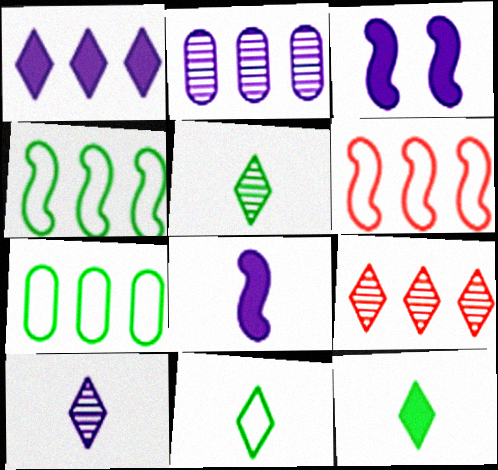[[5, 11, 12]]